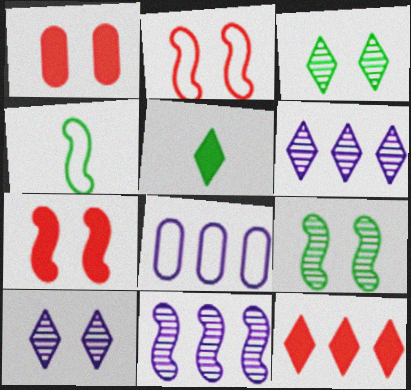[[1, 4, 6], 
[4, 7, 11]]